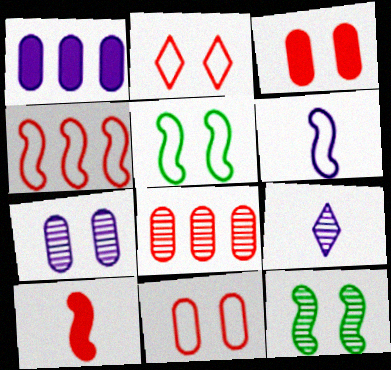[[2, 8, 10], 
[4, 5, 6], 
[8, 9, 12]]